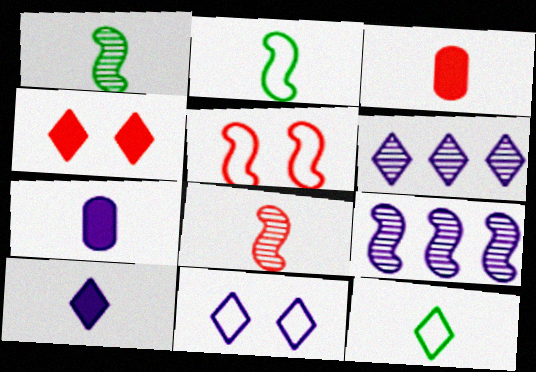[[4, 6, 12], 
[6, 10, 11], 
[7, 8, 12], 
[7, 9, 11]]